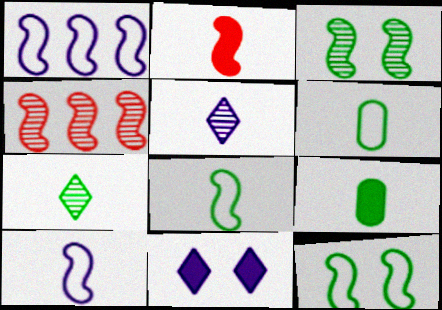[[1, 2, 3], 
[2, 5, 6], 
[4, 6, 11], 
[7, 8, 9]]